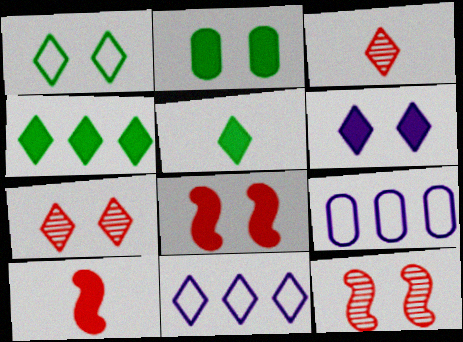[[1, 6, 7], 
[2, 6, 8], 
[5, 7, 11], 
[5, 9, 12]]